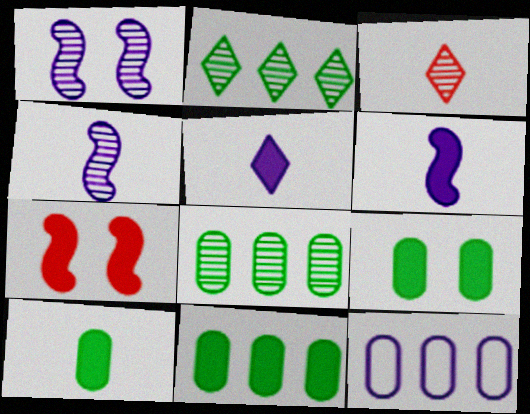[[1, 3, 8], 
[1, 5, 12], 
[5, 7, 11], 
[9, 10, 11]]